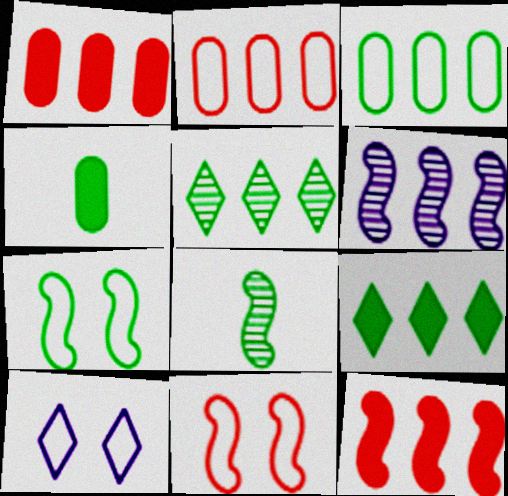[[1, 8, 10], 
[2, 6, 9], 
[4, 5, 7]]